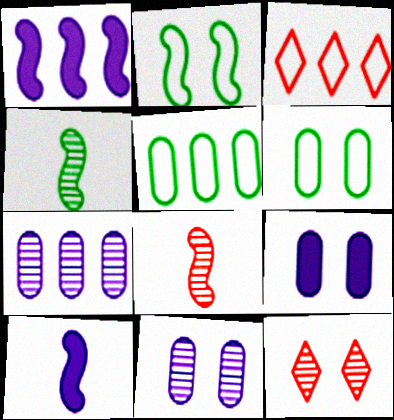[[1, 2, 8], 
[2, 9, 12], 
[3, 4, 9], 
[4, 7, 12], 
[5, 10, 12]]